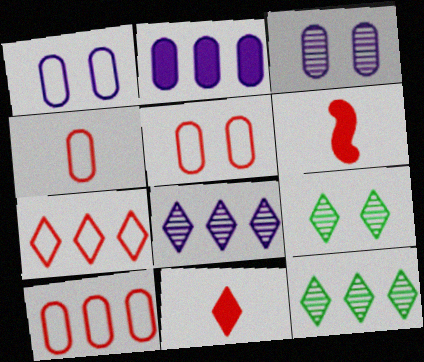[[1, 6, 12], 
[4, 5, 10]]